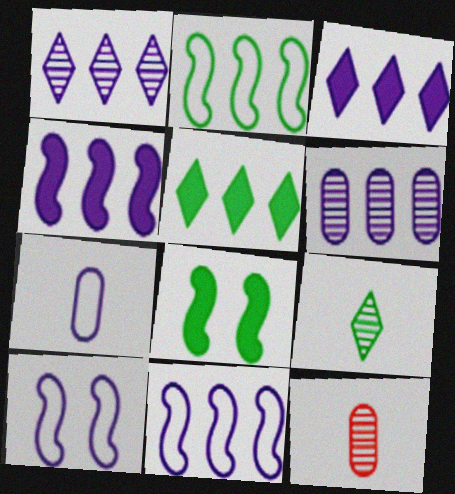[[3, 6, 11], 
[5, 10, 12]]